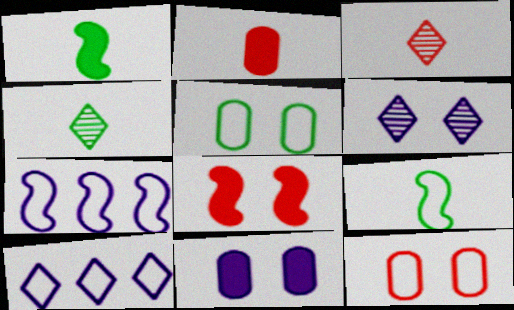[[5, 6, 8], 
[9, 10, 12]]